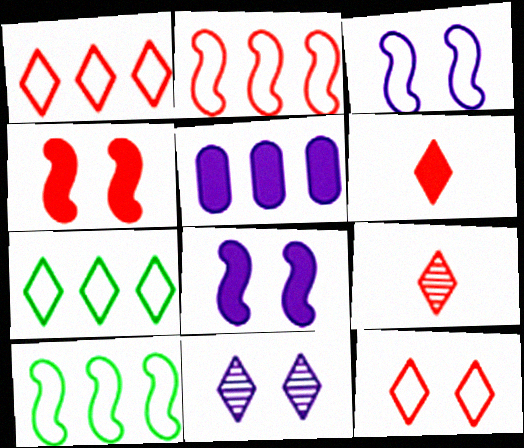[[6, 7, 11]]